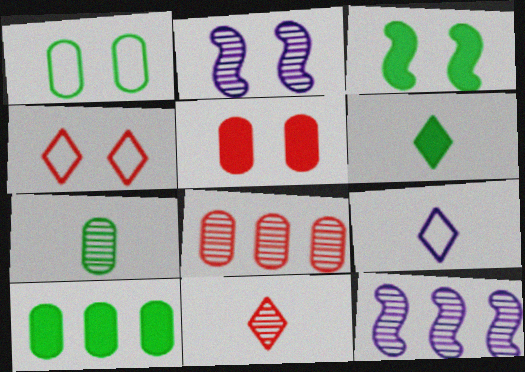[[1, 7, 10], 
[3, 6, 10], 
[3, 8, 9], 
[6, 9, 11]]